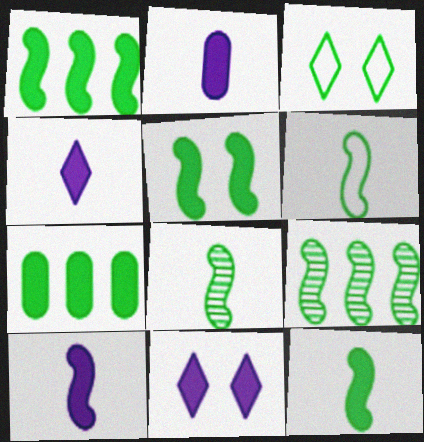[[1, 5, 12], 
[2, 4, 10], 
[3, 7, 8], 
[5, 6, 9], 
[6, 8, 12]]